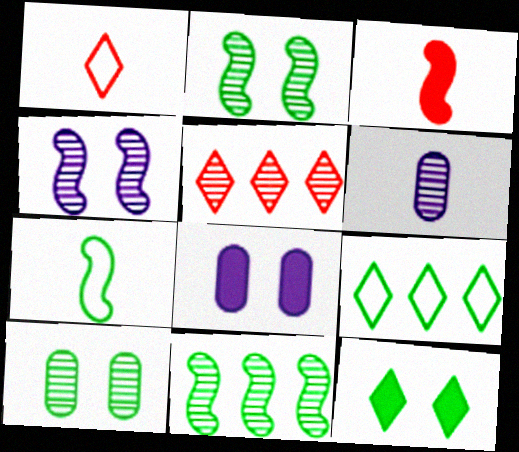[[1, 8, 11], 
[2, 5, 6], 
[5, 7, 8]]